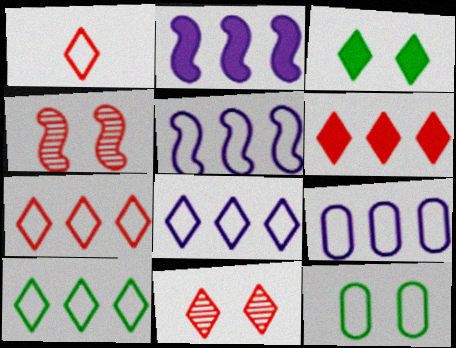[[1, 5, 12], 
[1, 6, 11], 
[5, 8, 9], 
[7, 8, 10]]